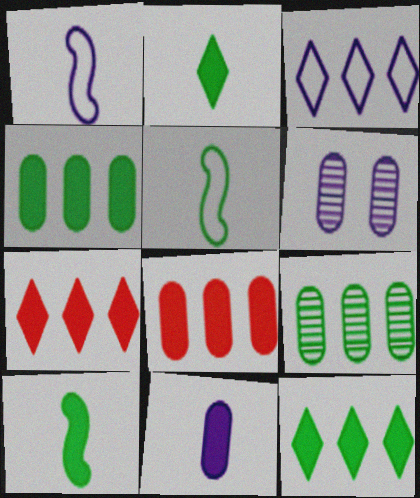[[5, 6, 7]]